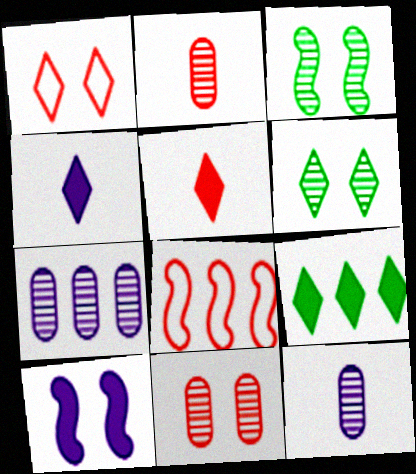[[5, 8, 11], 
[7, 8, 9]]